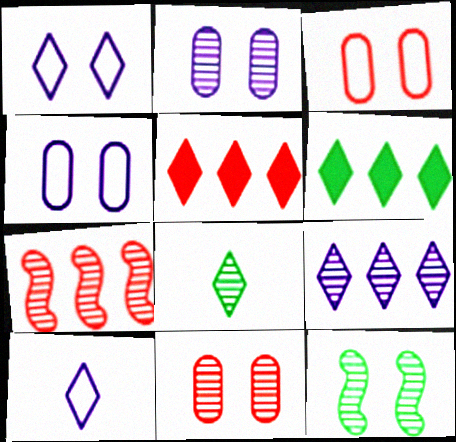[[1, 5, 8], 
[2, 7, 8]]